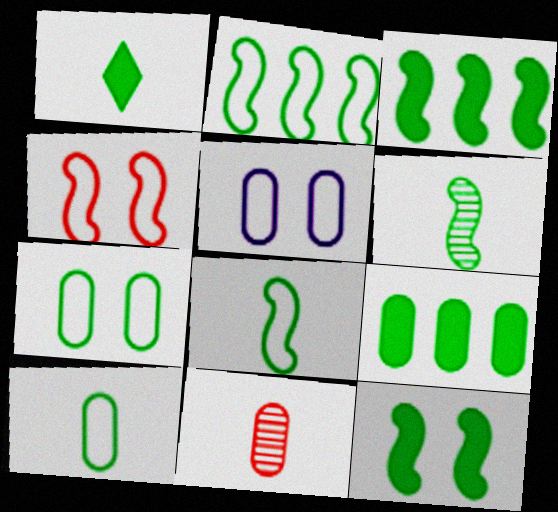[[1, 6, 10], 
[1, 9, 12], 
[2, 6, 12], 
[5, 9, 11]]